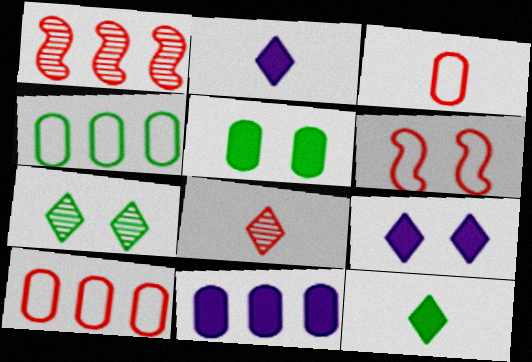[]